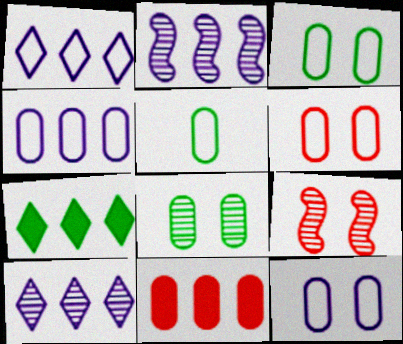[[3, 6, 12], 
[4, 5, 6]]